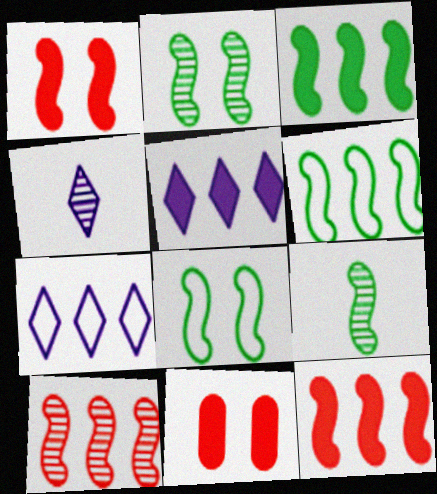[[3, 8, 9], 
[4, 6, 11], 
[7, 9, 11]]